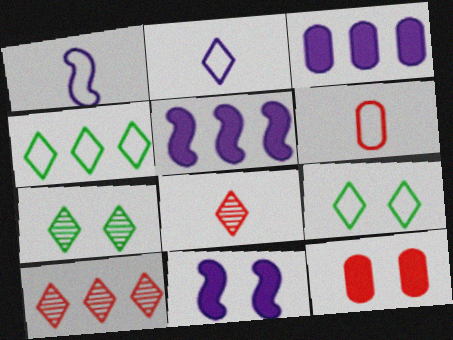[[5, 6, 7]]